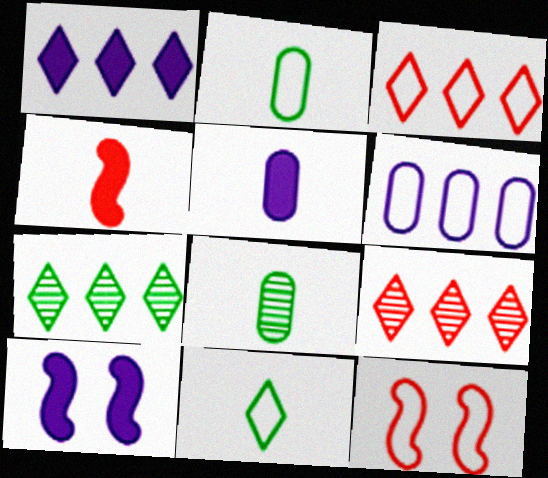[[1, 3, 7], 
[1, 5, 10], 
[1, 8, 12], 
[2, 9, 10], 
[3, 8, 10], 
[5, 7, 12], 
[6, 11, 12]]